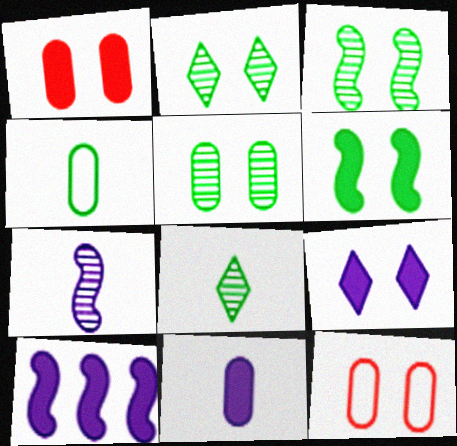[[1, 6, 9], 
[2, 3, 5], 
[3, 9, 12], 
[8, 10, 12], 
[9, 10, 11]]